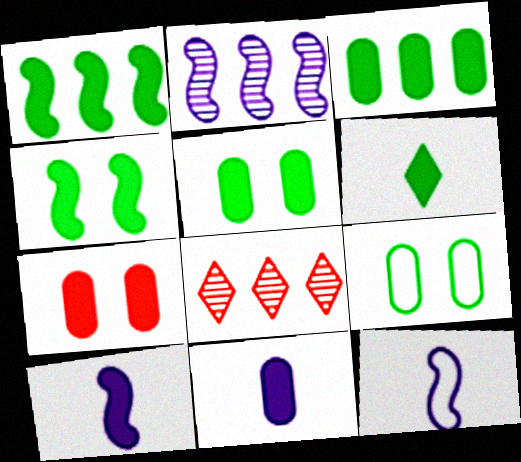[[1, 5, 6], 
[3, 4, 6], 
[3, 7, 11], 
[5, 8, 12], 
[8, 9, 10]]